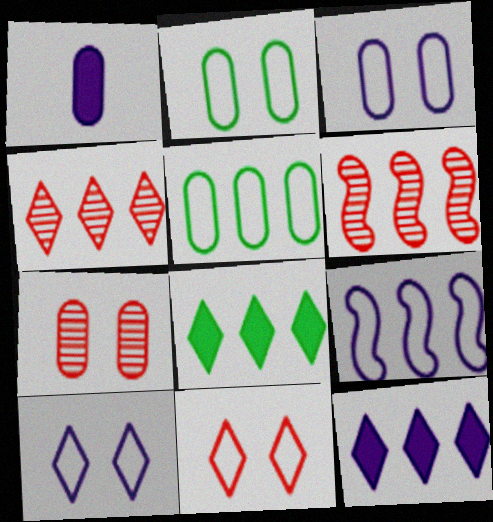[[1, 5, 7], 
[5, 6, 12]]